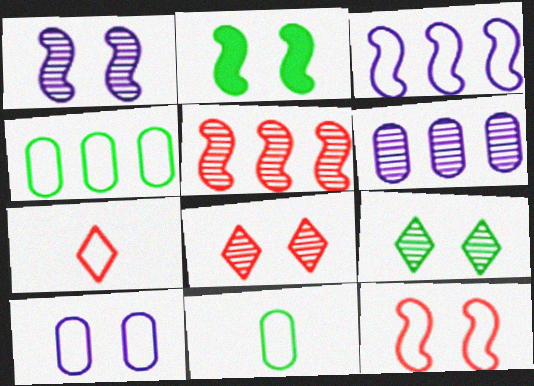[[1, 2, 12], 
[2, 6, 7], 
[2, 8, 10]]